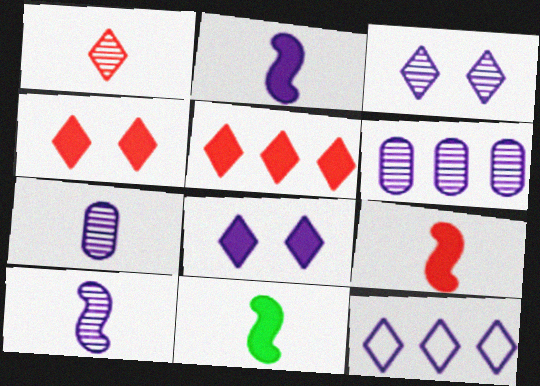[[2, 9, 11], 
[3, 6, 10]]